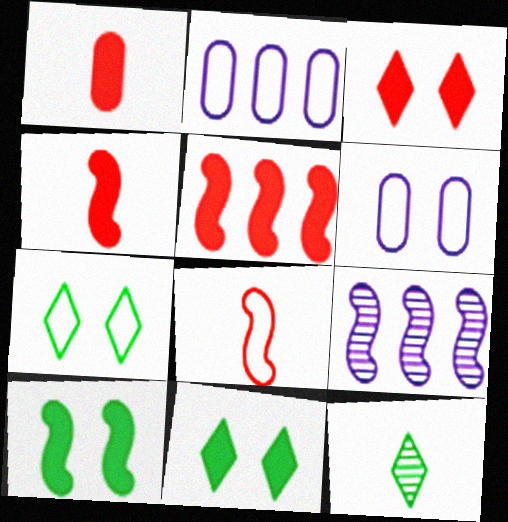[[1, 3, 5], 
[1, 7, 9], 
[2, 7, 8], 
[5, 6, 12], 
[8, 9, 10]]